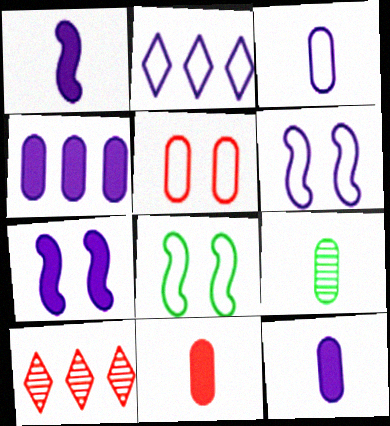[[2, 3, 6], 
[3, 9, 11], 
[4, 5, 9], 
[8, 10, 12]]